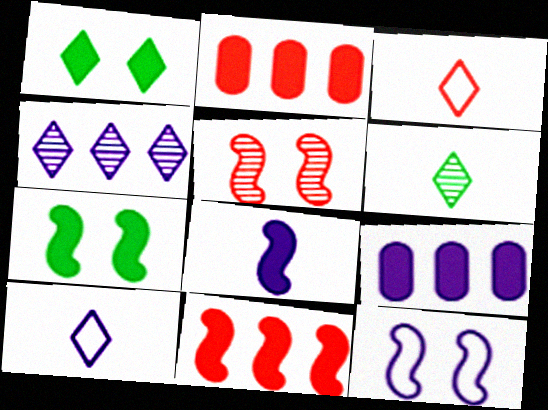[[1, 2, 8], 
[1, 3, 4], 
[2, 3, 5], 
[2, 6, 12], 
[5, 7, 12], 
[7, 8, 11]]